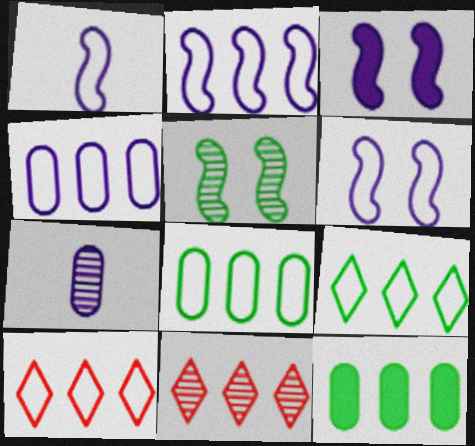[[1, 2, 6], 
[2, 8, 10], 
[2, 11, 12], 
[5, 7, 11]]